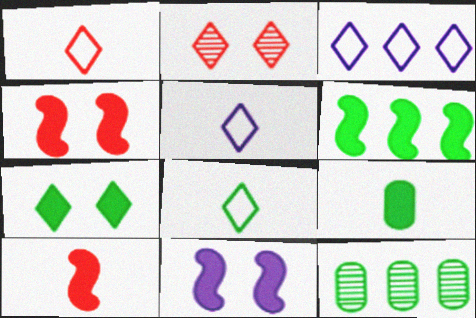[[1, 5, 8], 
[1, 11, 12], 
[4, 5, 12], 
[6, 7, 9], 
[6, 10, 11]]